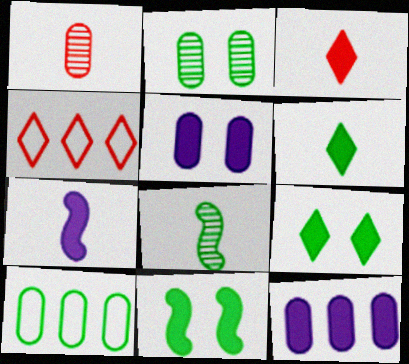[[1, 5, 10], 
[2, 4, 7], 
[3, 11, 12], 
[4, 5, 8], 
[8, 9, 10]]